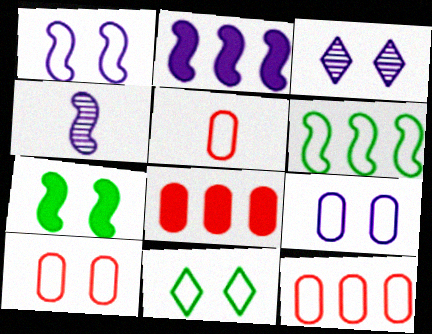[[1, 2, 4], 
[1, 10, 11], 
[3, 7, 10], 
[4, 8, 11], 
[5, 10, 12]]